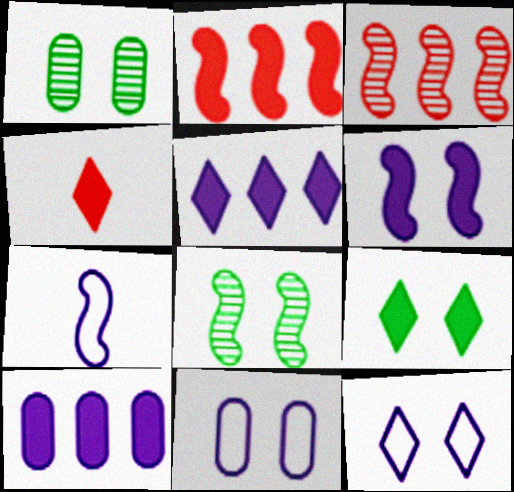[[2, 7, 8], 
[4, 5, 9]]